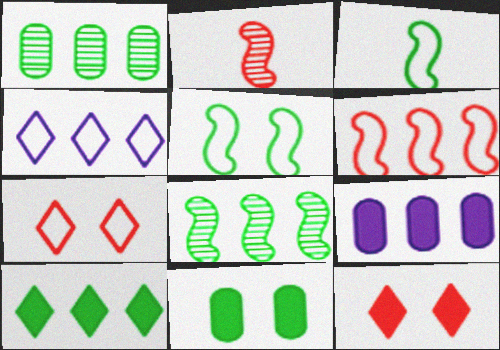[[2, 4, 11]]